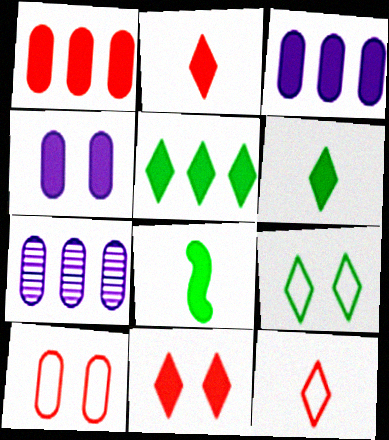[[3, 8, 11]]